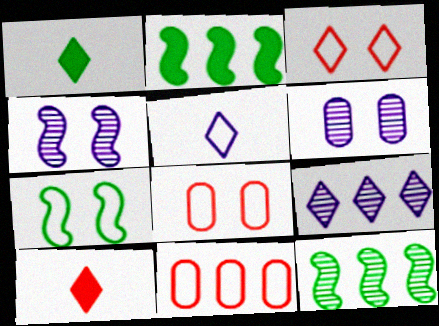[[1, 3, 9], 
[1, 4, 11], 
[2, 9, 11], 
[5, 7, 11]]